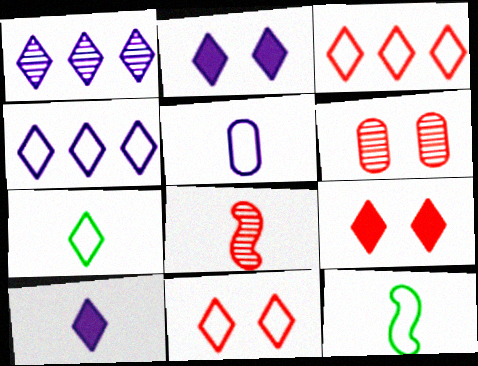[[1, 7, 9], 
[4, 7, 11]]